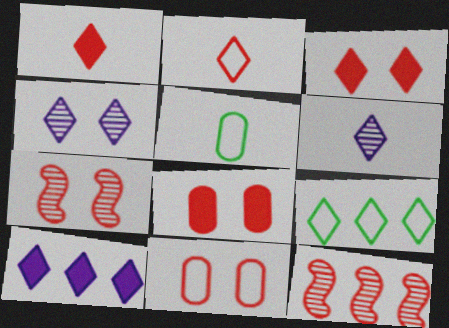[[1, 4, 9], 
[1, 11, 12], 
[2, 8, 12], 
[3, 6, 9], 
[3, 7, 11], 
[5, 7, 10]]